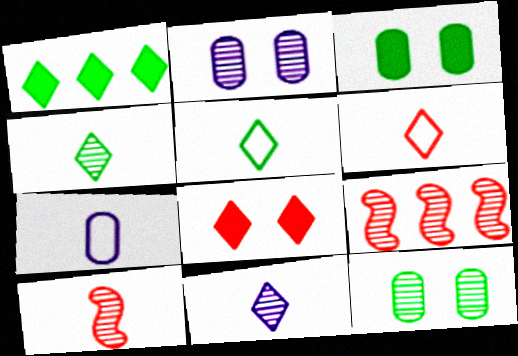[[2, 4, 9], 
[9, 11, 12]]